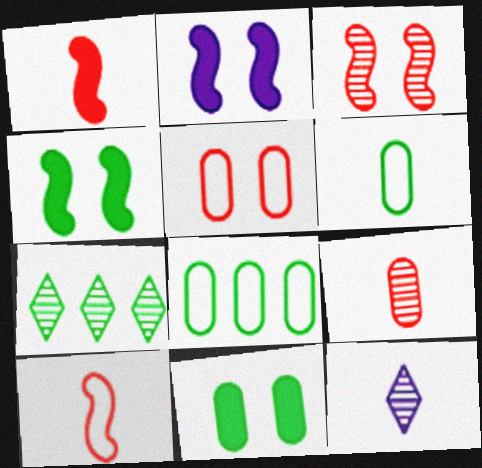[[1, 6, 12], 
[4, 6, 7]]